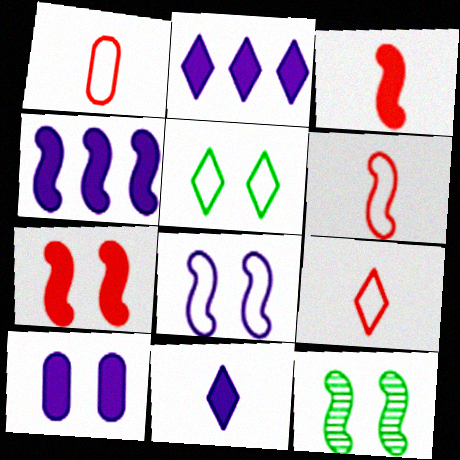[[1, 2, 12], 
[1, 6, 9], 
[4, 6, 12], 
[4, 10, 11], 
[7, 8, 12]]